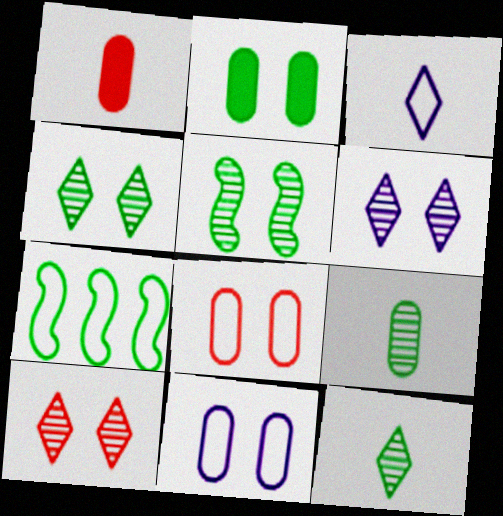[[1, 6, 7], 
[2, 7, 12], 
[3, 7, 8], 
[4, 6, 10]]